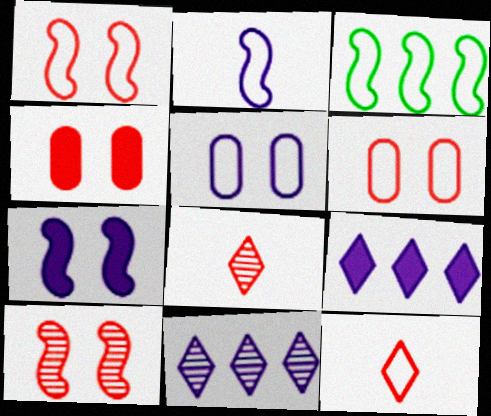[[1, 2, 3], 
[3, 5, 12]]